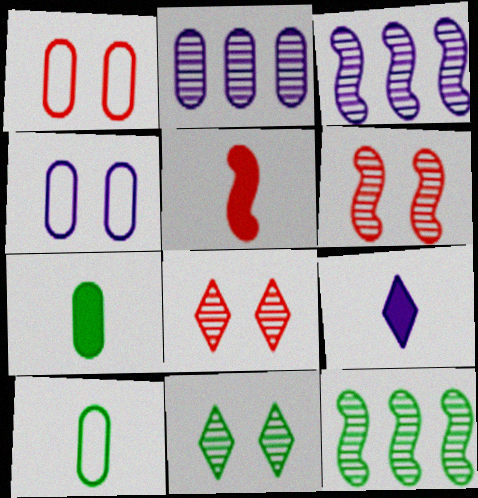[[1, 2, 7], 
[1, 9, 12], 
[3, 4, 9], 
[5, 7, 9]]